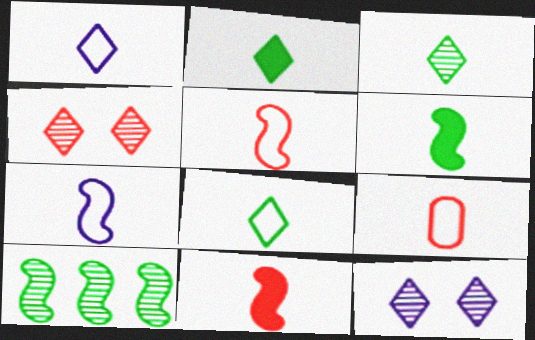[[2, 3, 8], 
[7, 8, 9]]